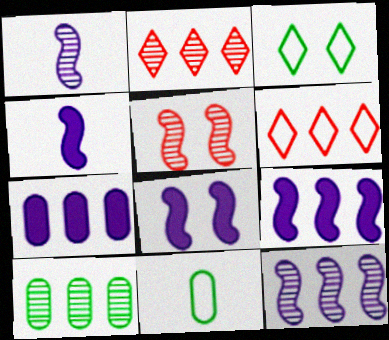[[2, 8, 11], 
[2, 10, 12], 
[4, 8, 9], 
[6, 9, 10]]